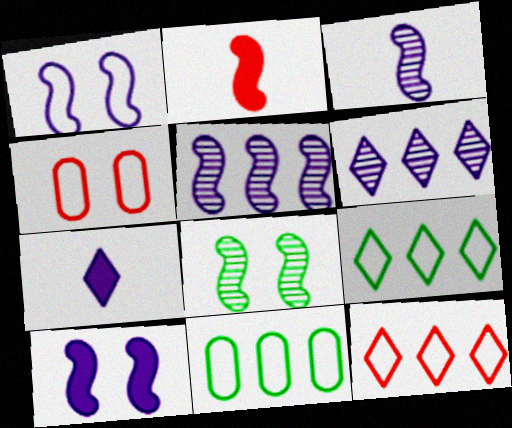[]